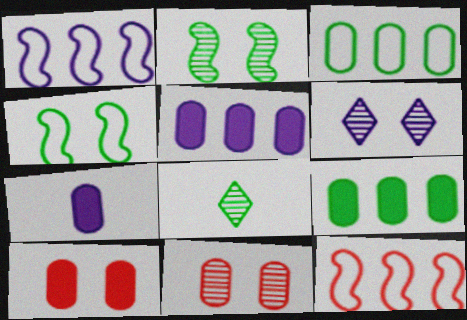[[1, 6, 7], 
[1, 8, 10], 
[2, 6, 11], 
[3, 7, 11], 
[4, 6, 10], 
[4, 8, 9], 
[7, 9, 10]]